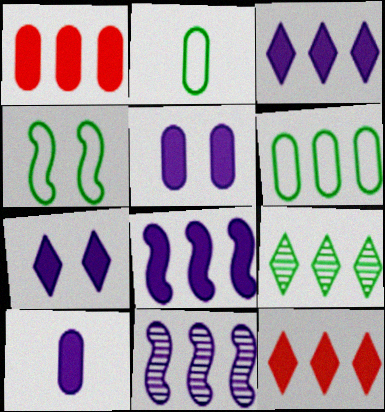[[6, 11, 12], 
[7, 8, 10]]